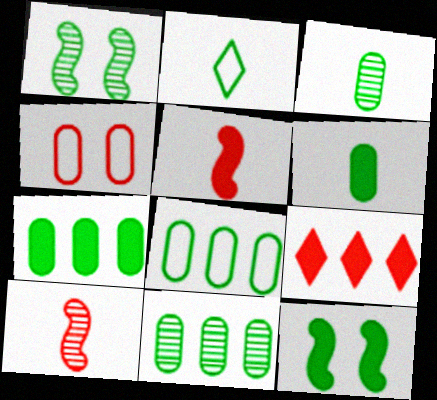[[1, 2, 7], 
[2, 11, 12], 
[4, 9, 10], 
[7, 8, 11]]